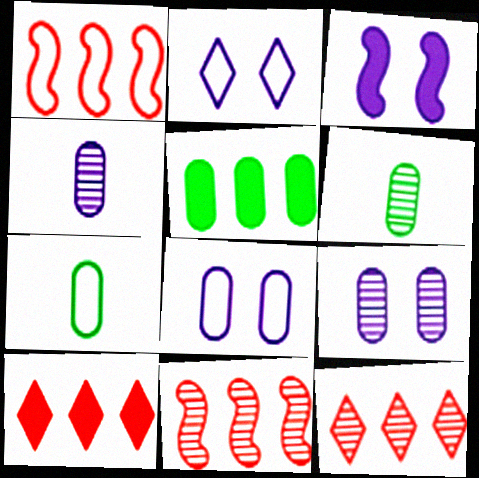[[1, 2, 7], 
[2, 3, 9], 
[3, 7, 12]]